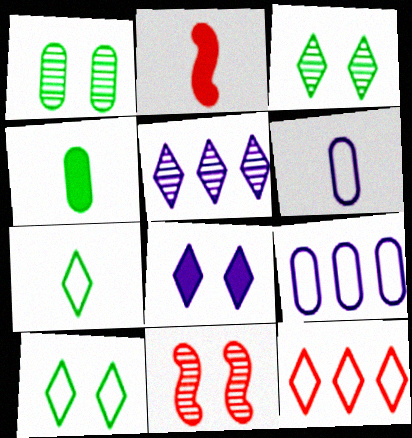[[2, 3, 9]]